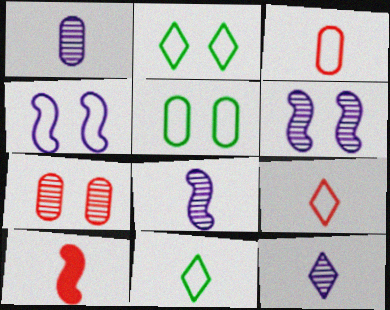[[1, 8, 12], 
[1, 10, 11]]